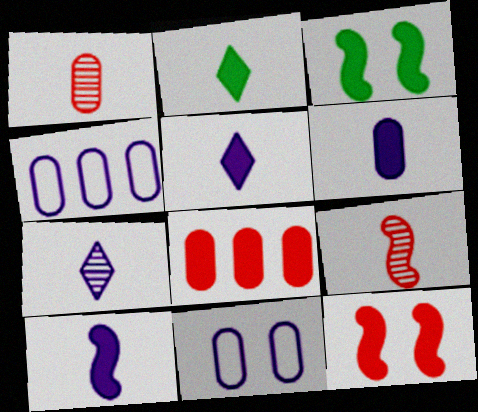[[3, 5, 8], 
[5, 6, 10]]